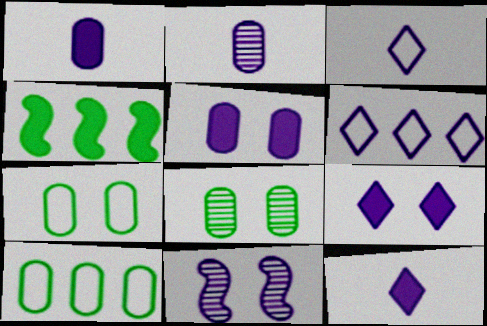[[1, 6, 11]]